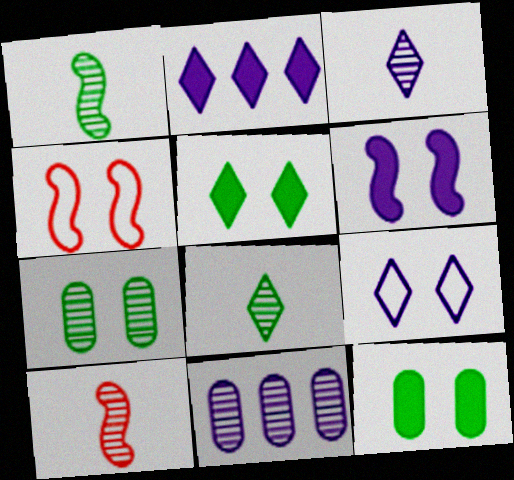[[2, 3, 9]]